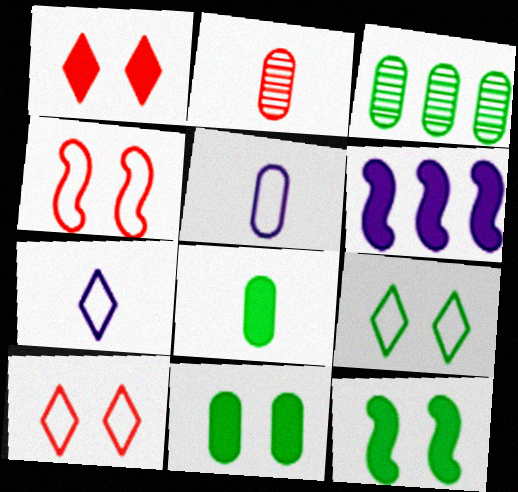[[1, 6, 8], 
[2, 5, 8], 
[2, 6, 9]]